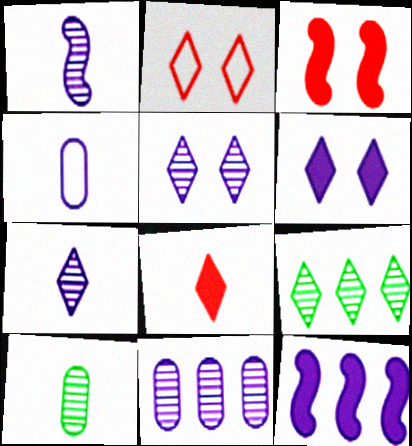[[1, 5, 11], 
[2, 10, 12], 
[3, 4, 9], 
[4, 5, 12]]